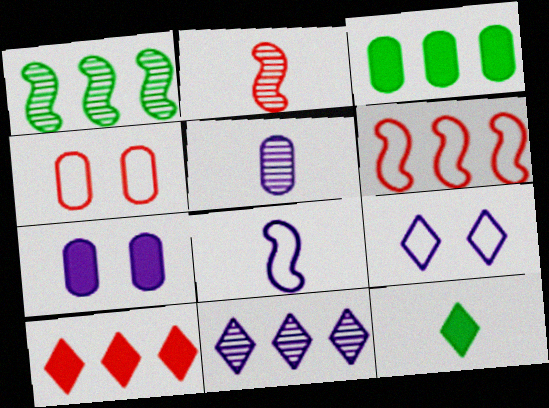[[2, 3, 9], 
[2, 4, 10], 
[3, 4, 5], 
[3, 6, 11], 
[7, 8, 11]]